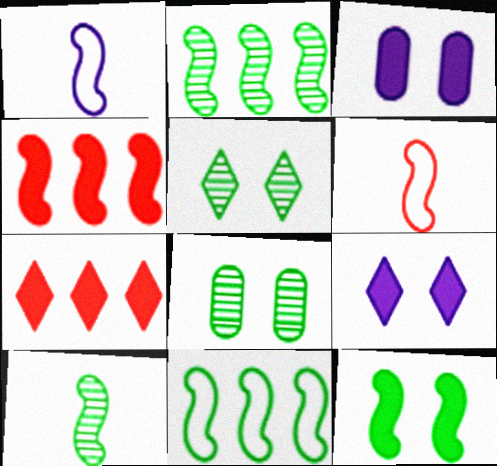[[1, 7, 8], 
[10, 11, 12]]